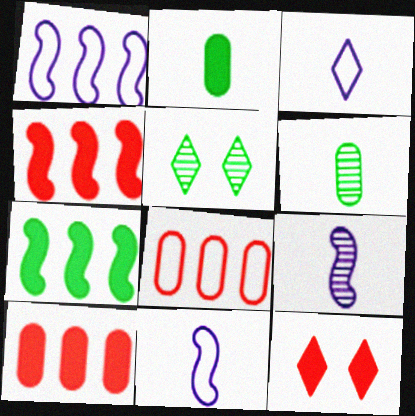[[1, 6, 12], 
[5, 10, 11]]